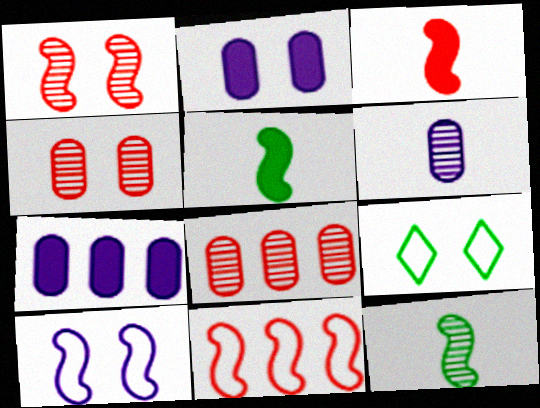[[1, 2, 9], 
[1, 3, 11]]